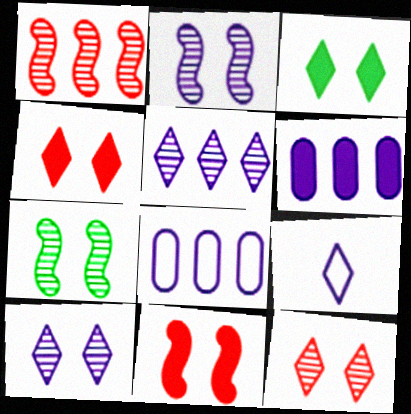[[2, 6, 9]]